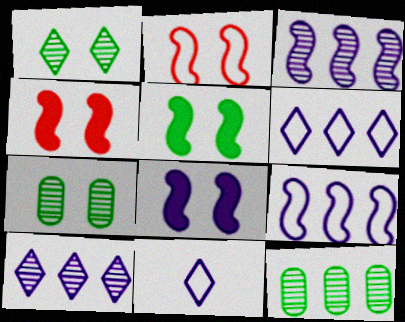[[4, 5, 8], 
[4, 11, 12]]